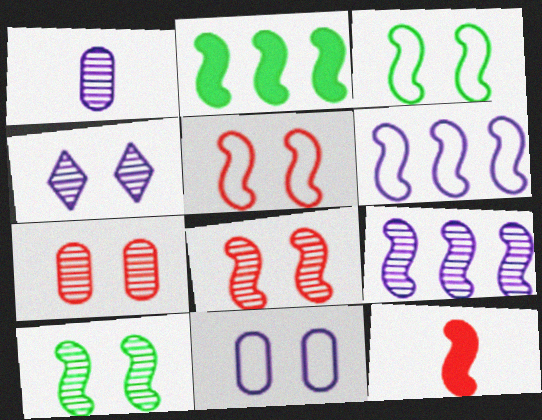[[1, 4, 9], 
[3, 9, 12], 
[4, 7, 10], 
[6, 10, 12]]